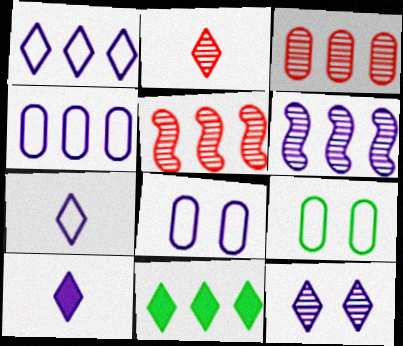[[1, 10, 12], 
[4, 5, 11], 
[5, 9, 10], 
[6, 8, 10]]